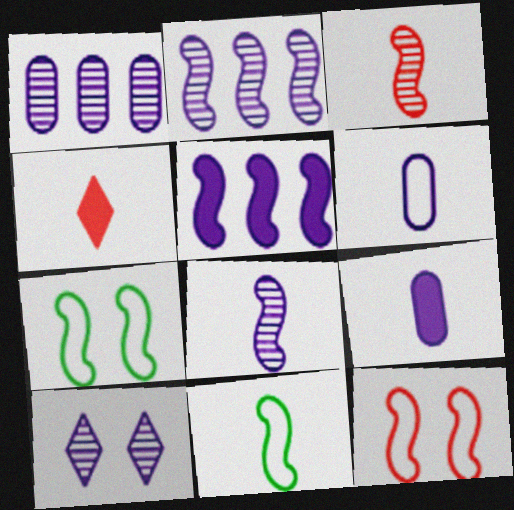[[1, 4, 7], 
[1, 8, 10], 
[3, 5, 7], 
[5, 6, 10]]